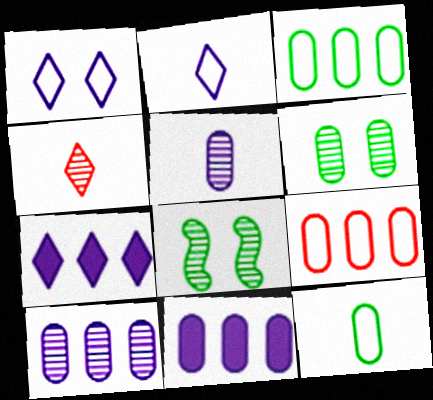[[4, 8, 10]]